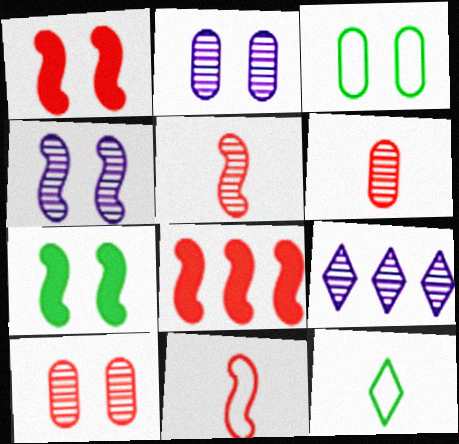[[2, 8, 12]]